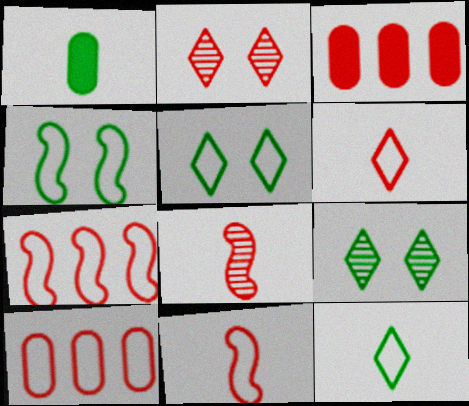[[2, 3, 11]]